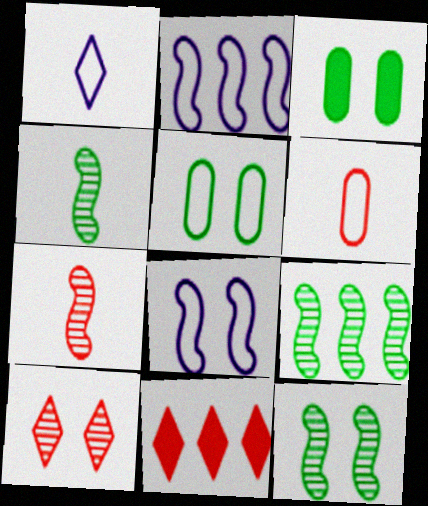[[3, 8, 10], 
[4, 9, 12]]